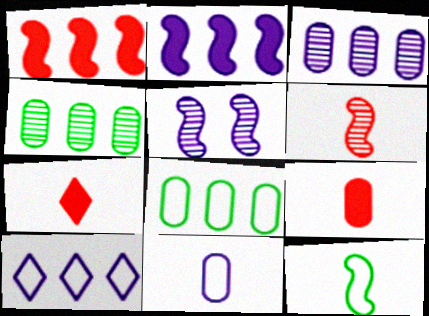[[1, 4, 10], 
[1, 5, 12], 
[2, 3, 10], 
[5, 7, 8]]